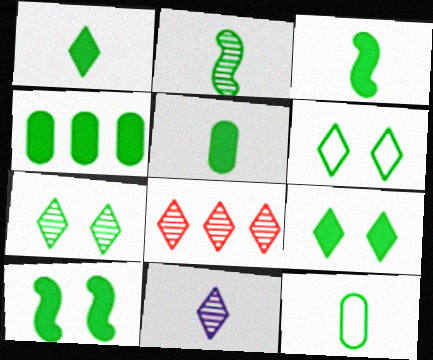[[1, 2, 12], 
[1, 3, 5], 
[1, 4, 10], 
[2, 4, 6], 
[3, 4, 9], 
[6, 7, 9], 
[7, 8, 11]]